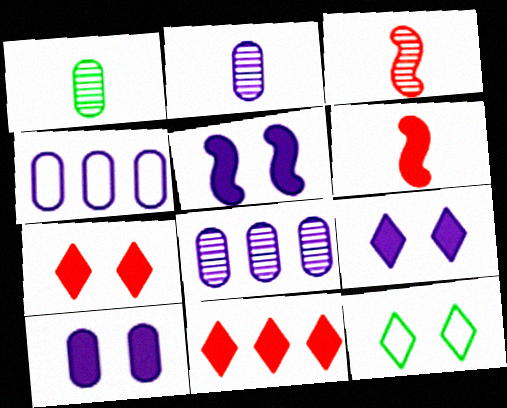[[2, 4, 10], 
[5, 9, 10], 
[6, 8, 12]]